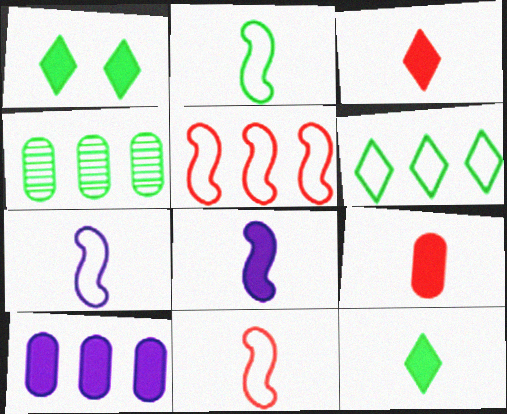[[1, 2, 4], 
[2, 7, 11], 
[8, 9, 12]]